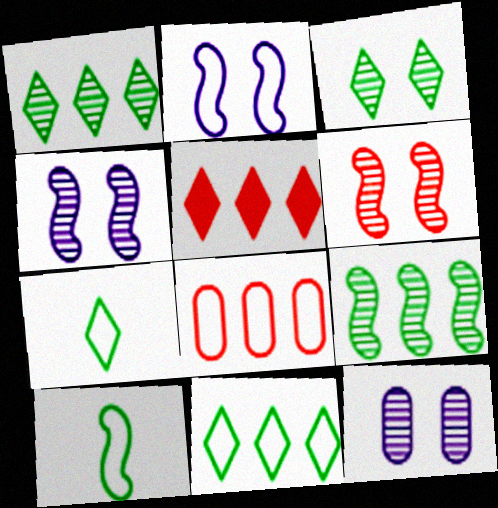[[2, 7, 8], 
[3, 6, 12], 
[5, 10, 12]]